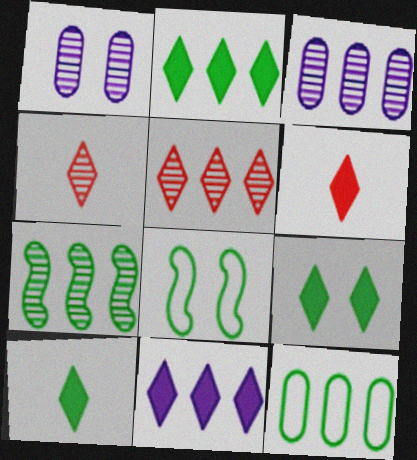[[1, 4, 7], 
[2, 7, 12], 
[2, 9, 10], 
[3, 5, 7], 
[3, 6, 8], 
[6, 9, 11]]